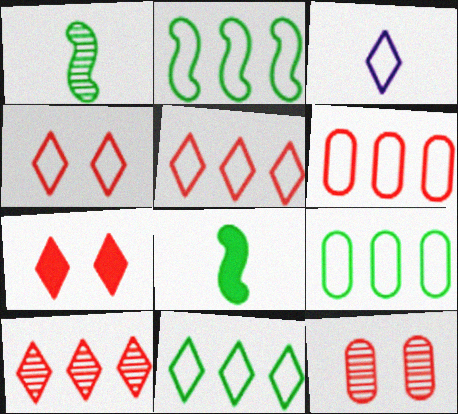[[2, 9, 11], 
[3, 4, 11]]